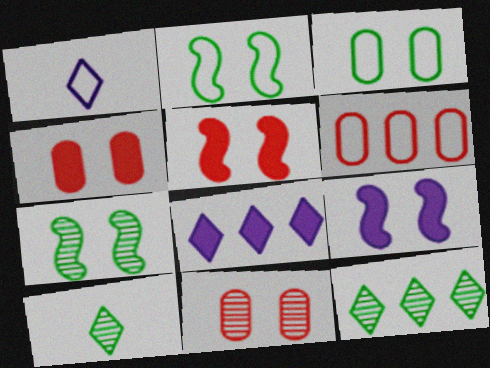[[1, 2, 6], 
[6, 9, 10]]